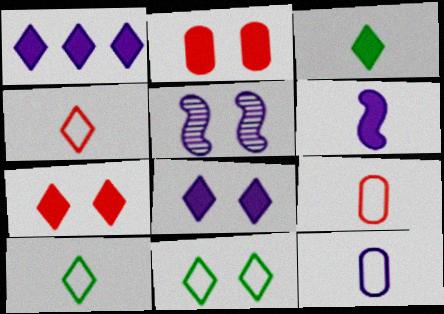[[1, 3, 7], 
[1, 5, 12], 
[2, 5, 11]]